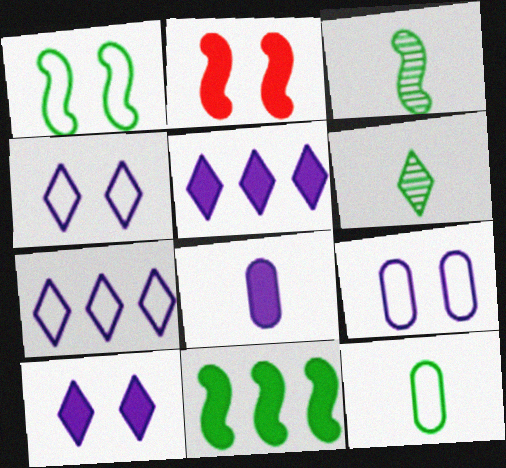[[1, 3, 11]]